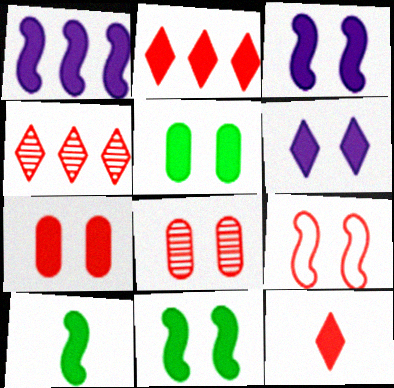[[1, 5, 12], 
[6, 7, 11]]